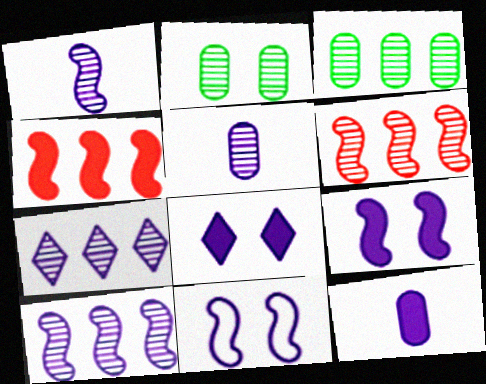[[3, 6, 7], 
[7, 11, 12]]